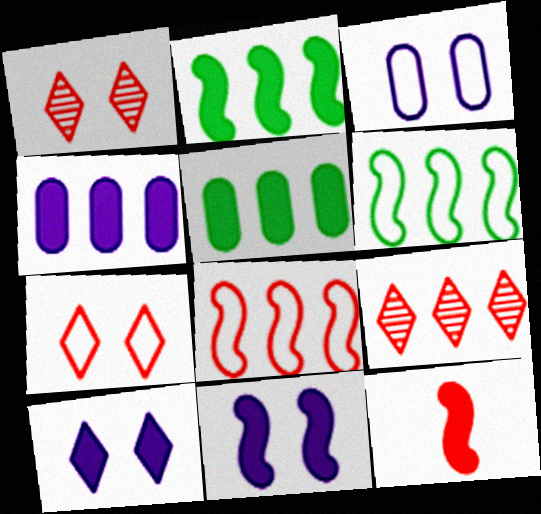[[2, 11, 12], 
[4, 6, 9], 
[5, 10, 12]]